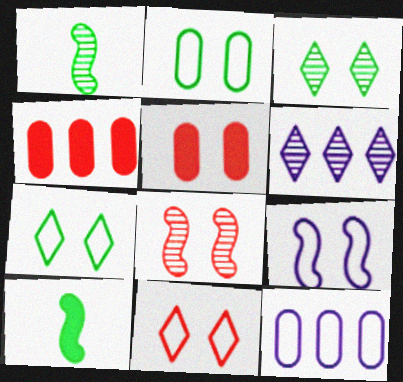[[2, 9, 11], 
[3, 5, 9], 
[5, 8, 11]]